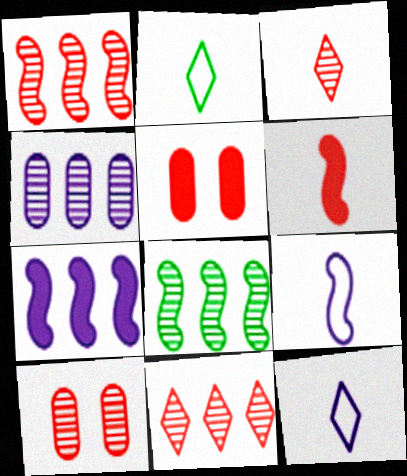[[1, 3, 10], 
[2, 7, 10], 
[4, 8, 11], 
[5, 8, 12]]